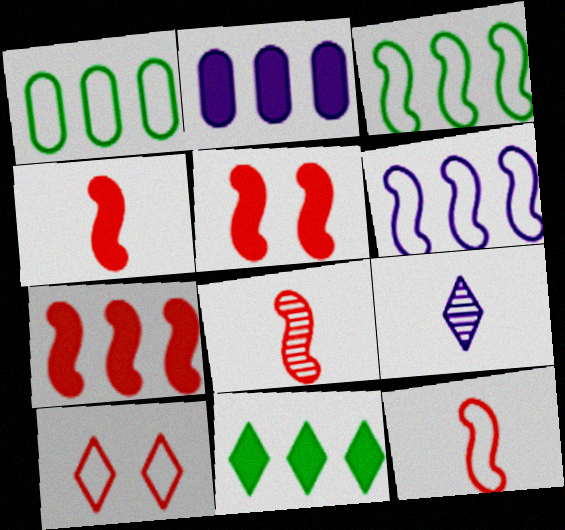[[1, 5, 9], 
[2, 7, 11], 
[4, 5, 7], 
[4, 8, 12], 
[9, 10, 11]]